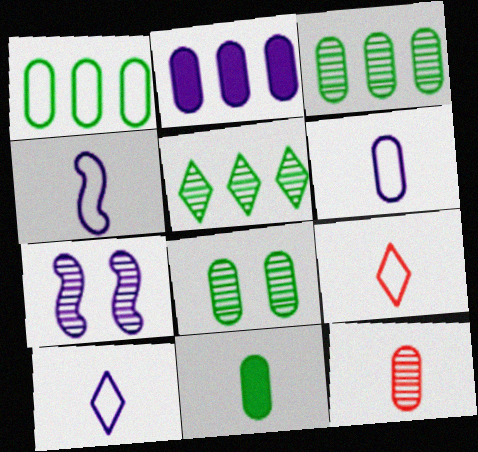[[1, 8, 11], 
[2, 7, 10], 
[4, 6, 10], 
[5, 7, 12], 
[6, 11, 12]]